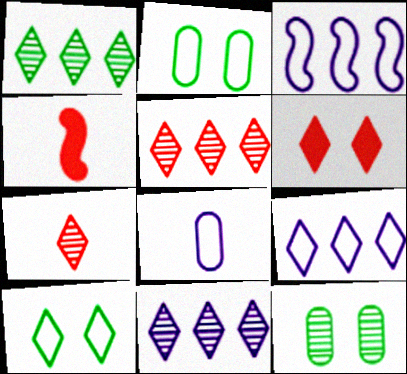[[1, 5, 11], 
[2, 4, 11], 
[4, 9, 12]]